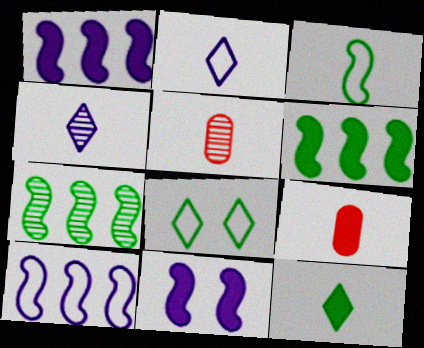[[1, 5, 8], 
[3, 4, 9]]